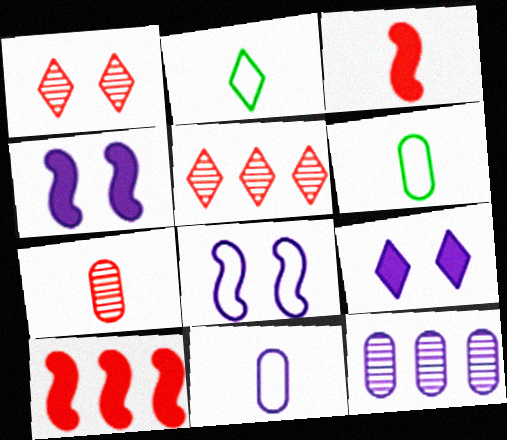[[2, 5, 9], 
[4, 5, 6]]